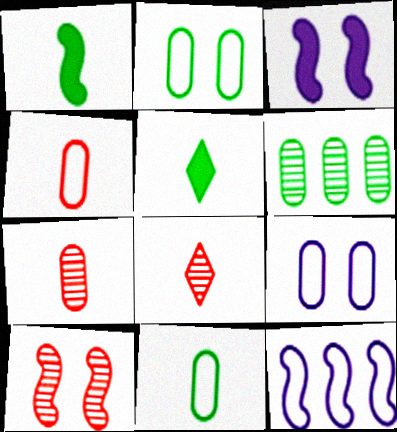[[1, 10, 12]]